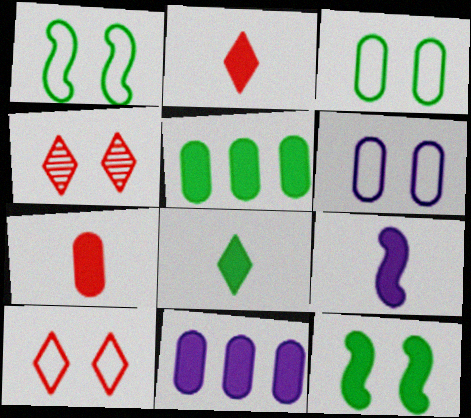[[1, 6, 10], 
[2, 11, 12], 
[4, 6, 12], 
[5, 8, 12], 
[7, 8, 9]]